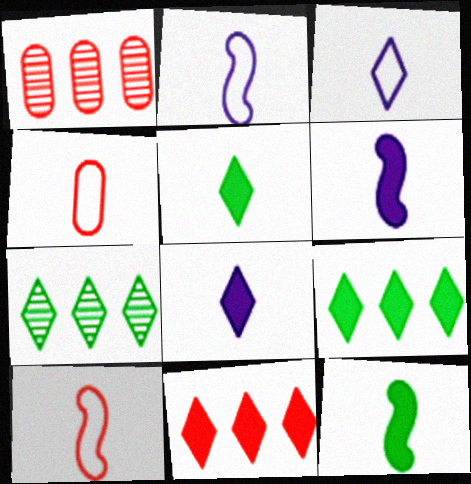[]